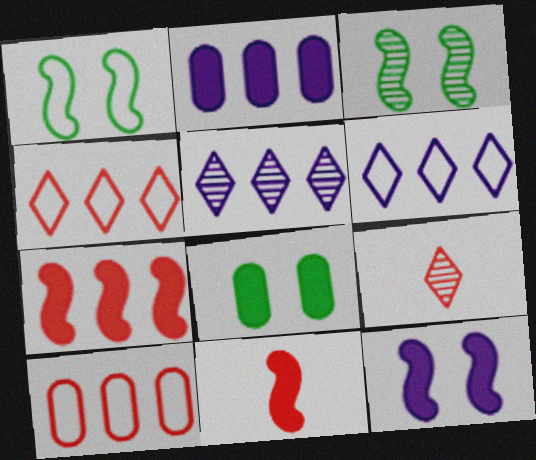[[1, 2, 9]]